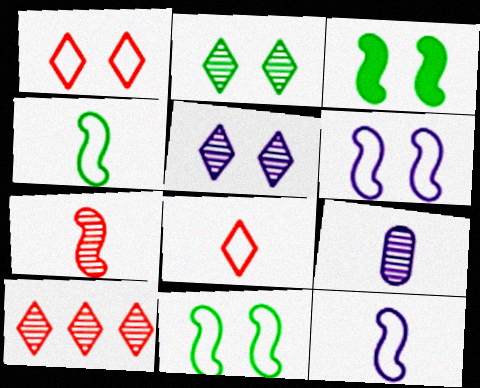[]